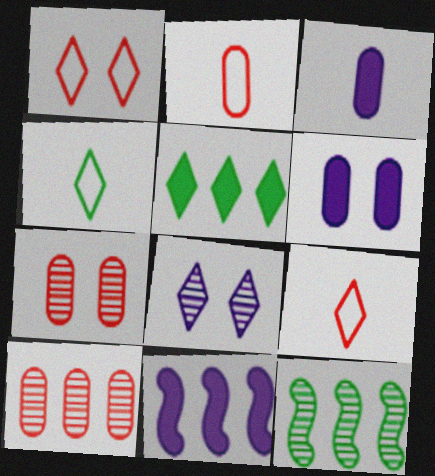[[1, 3, 12], 
[4, 7, 11], 
[5, 8, 9], 
[6, 9, 12]]